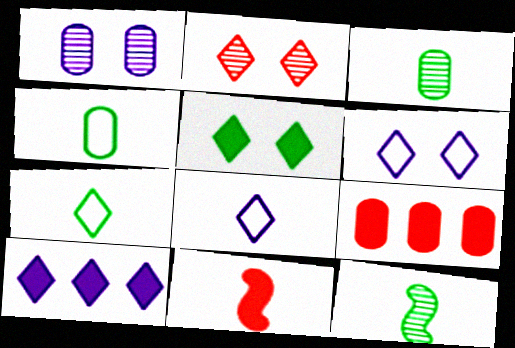[[1, 4, 9], 
[2, 5, 6], 
[2, 7, 10], 
[3, 8, 11], 
[6, 9, 12]]